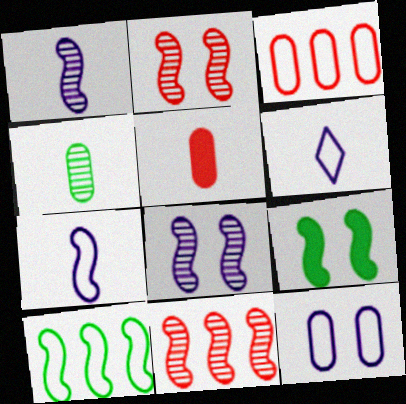[[7, 9, 11]]